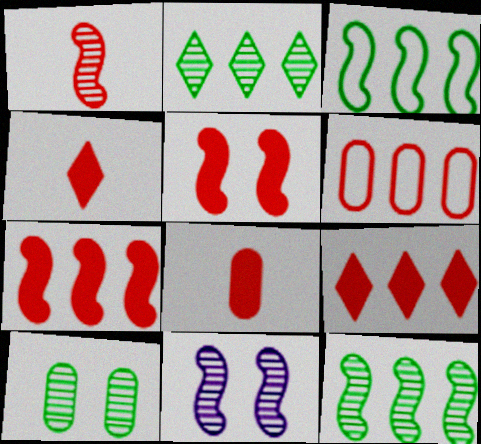[[1, 11, 12], 
[5, 8, 9]]